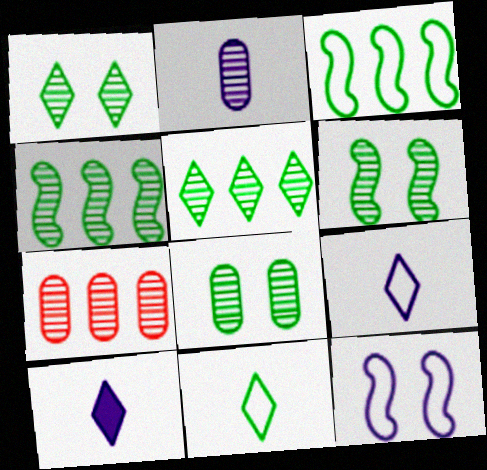[[1, 6, 8], 
[2, 7, 8]]